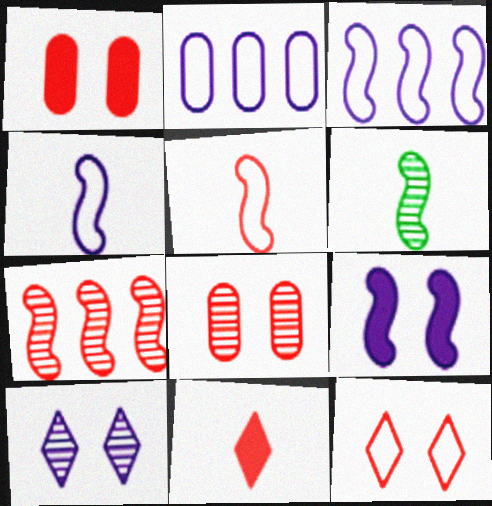[]